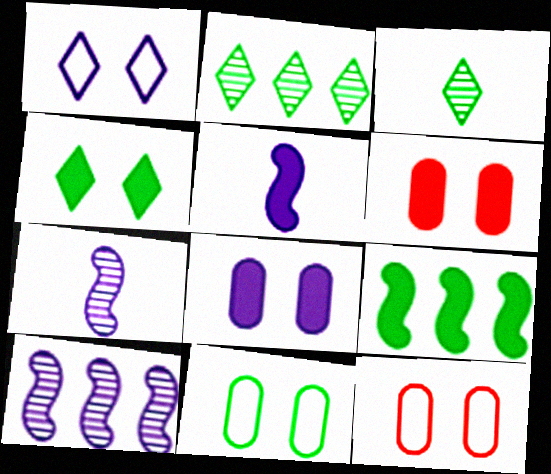[[2, 5, 12], 
[3, 9, 11]]